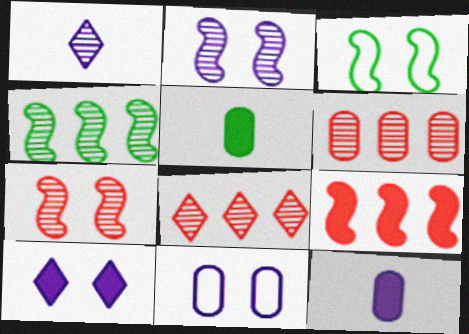[[2, 10, 11], 
[3, 8, 12], 
[5, 6, 11], 
[5, 9, 10]]